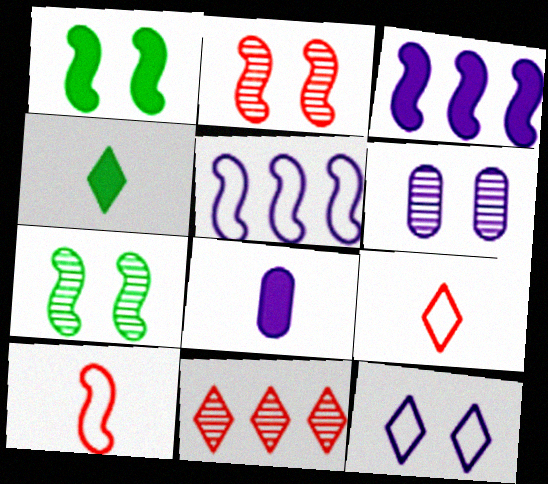[[3, 7, 10], 
[4, 11, 12]]